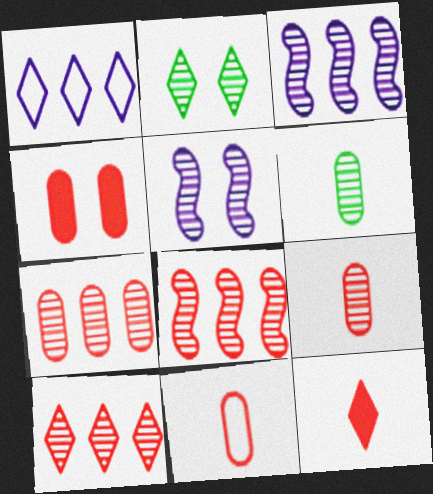[[1, 2, 12], 
[2, 3, 9], 
[4, 7, 11], 
[5, 6, 10], 
[7, 8, 10]]